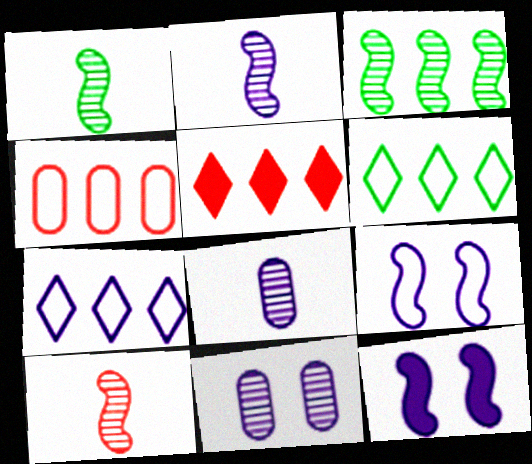[[1, 2, 10], 
[7, 8, 12]]